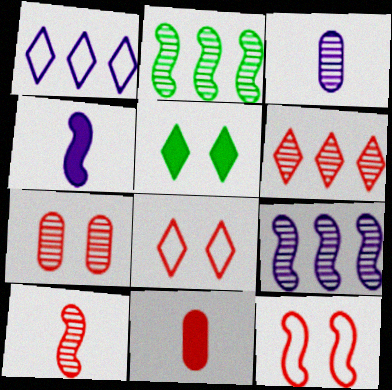[[2, 4, 12], 
[6, 7, 10], 
[6, 11, 12]]